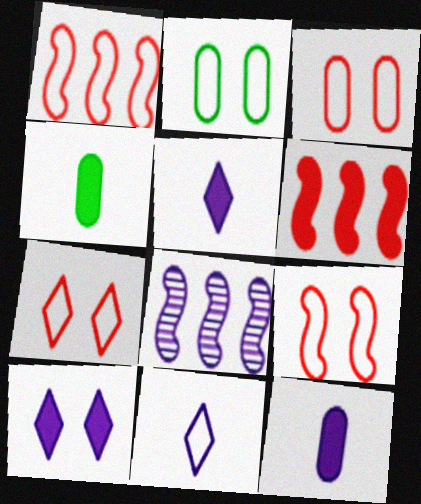[[1, 2, 11], 
[3, 7, 9], 
[4, 6, 10], 
[4, 7, 8]]